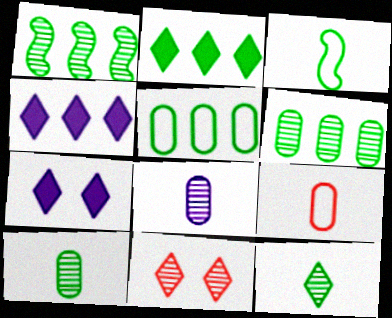[[1, 2, 5], 
[1, 7, 9], 
[1, 8, 11]]